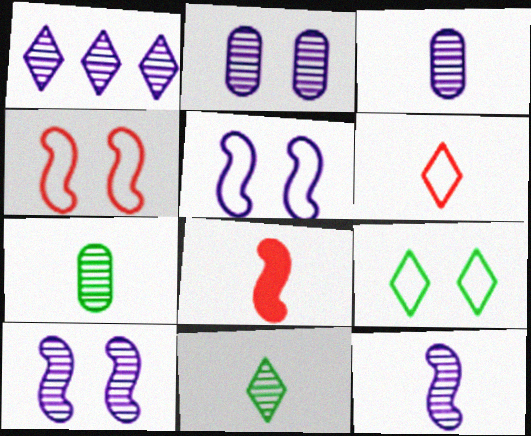[[1, 2, 12], 
[1, 3, 10]]